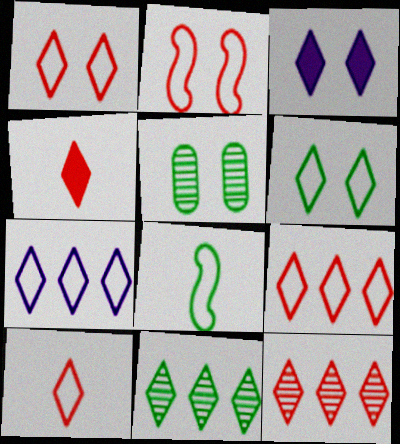[[1, 4, 12], 
[1, 9, 10], 
[2, 3, 5], 
[3, 10, 11], 
[6, 7, 10]]